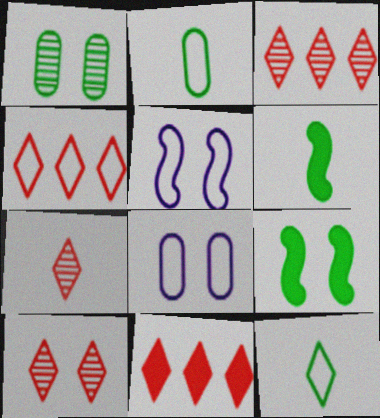[[2, 4, 5], 
[3, 4, 11], 
[3, 6, 8], 
[3, 7, 10], 
[8, 9, 10]]